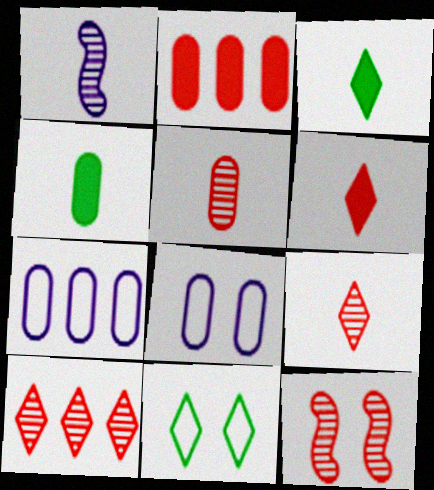[[1, 2, 11], 
[3, 7, 12], 
[5, 10, 12]]